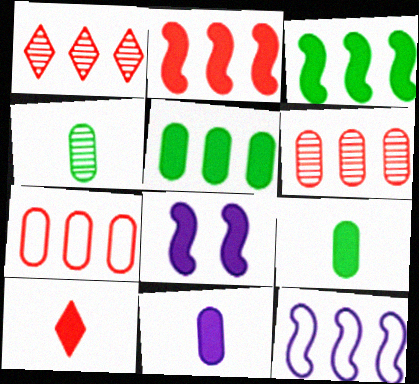[[1, 2, 7], 
[1, 5, 12], 
[5, 8, 10]]